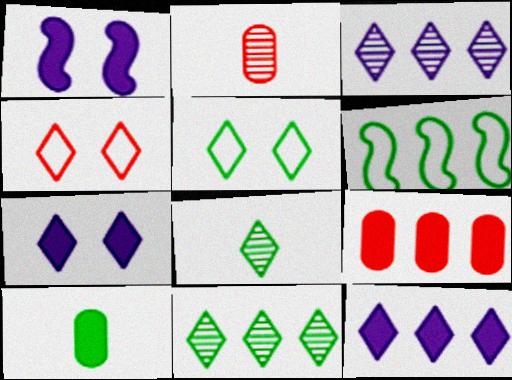[[2, 6, 7], 
[3, 6, 9], 
[4, 8, 12]]